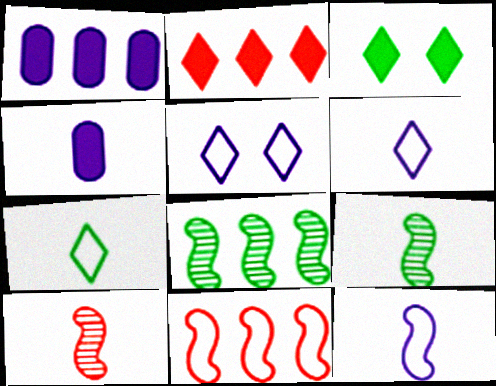[[4, 7, 10]]